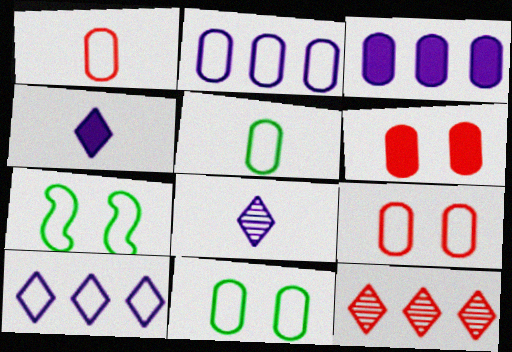[[1, 2, 11], 
[1, 7, 10], 
[2, 5, 9]]